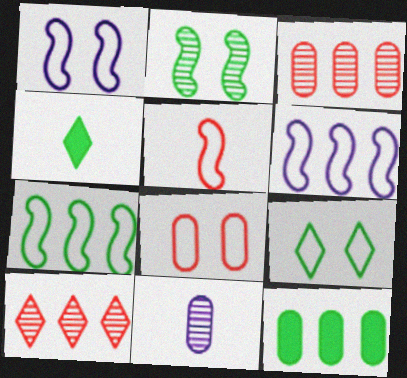[[1, 3, 4], 
[1, 5, 7], 
[1, 8, 9], 
[2, 10, 11], 
[4, 5, 11], 
[6, 10, 12], 
[8, 11, 12]]